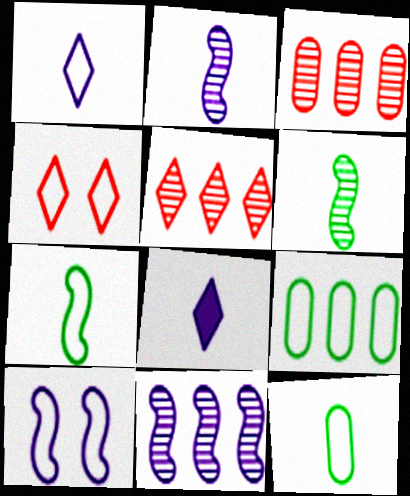[]